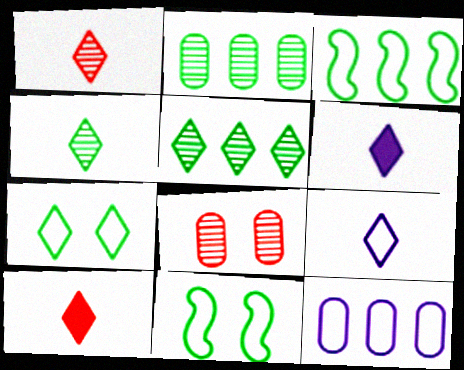[[3, 6, 8], 
[4, 9, 10]]